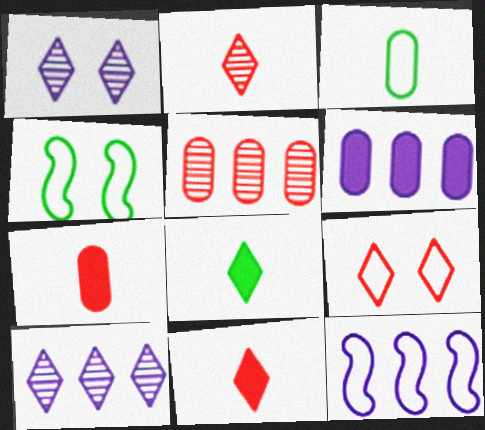[[2, 4, 6], 
[3, 9, 12], 
[4, 7, 10], 
[6, 10, 12], 
[8, 9, 10]]